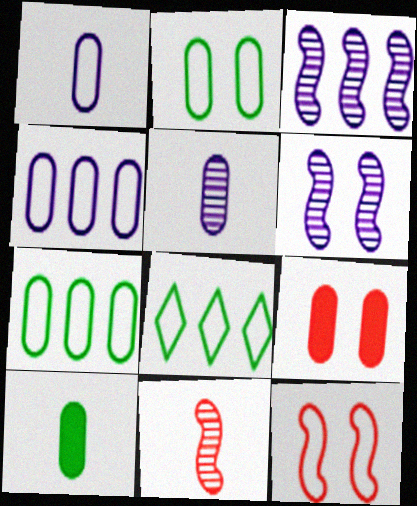[[1, 8, 12], 
[5, 7, 9]]